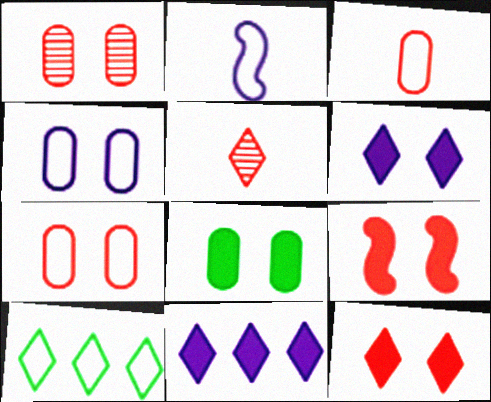[[1, 4, 8], 
[2, 7, 10], 
[5, 6, 10], 
[6, 8, 9]]